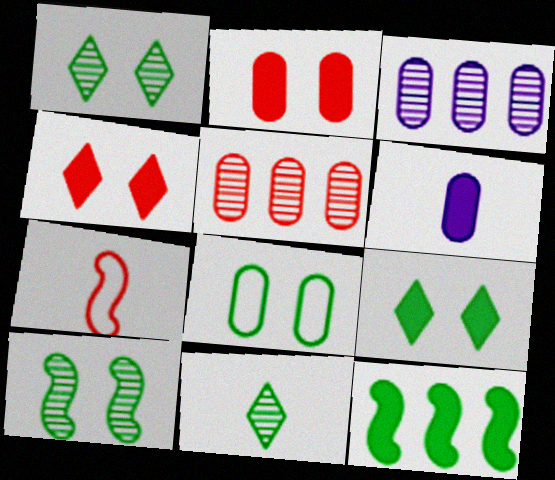[[3, 7, 9], 
[4, 5, 7], 
[4, 6, 12], 
[5, 6, 8], 
[6, 7, 11], 
[8, 9, 10], 
[8, 11, 12]]